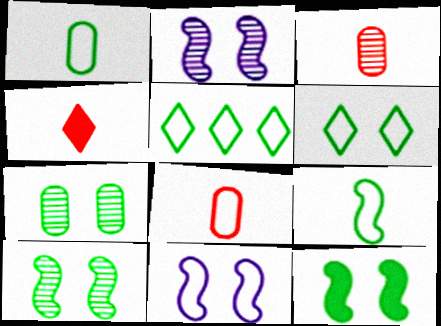[[5, 8, 11], 
[6, 7, 12]]